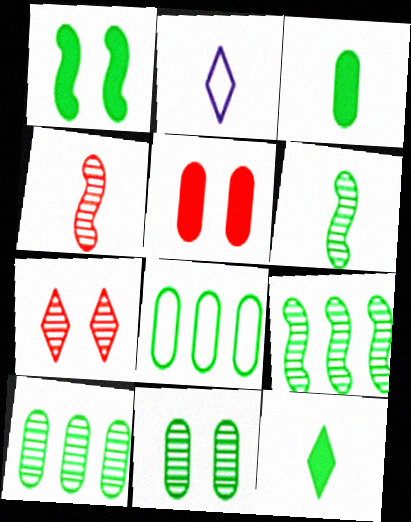[[2, 3, 4], 
[2, 5, 9], 
[3, 8, 11]]